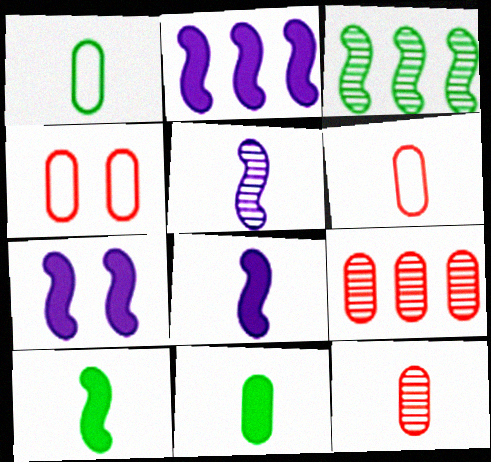[[2, 7, 8]]